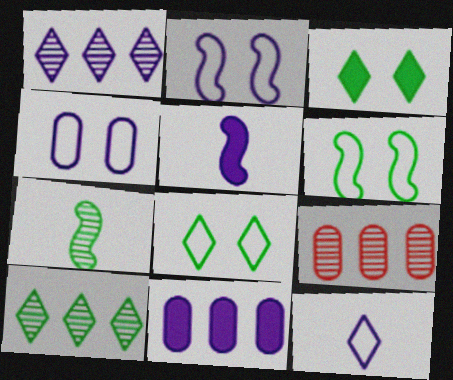[[1, 4, 5], 
[5, 8, 9]]